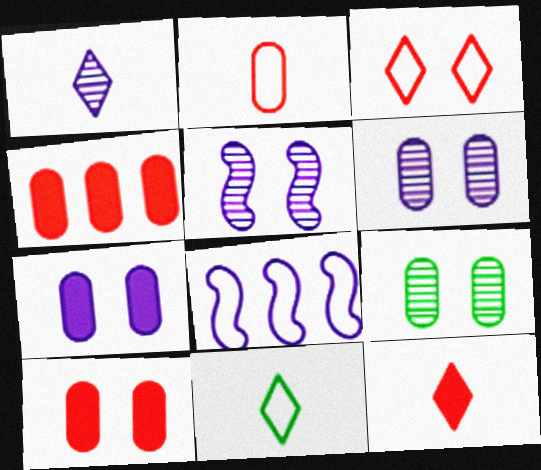[[1, 7, 8], 
[1, 11, 12], 
[4, 5, 11], 
[8, 9, 12]]